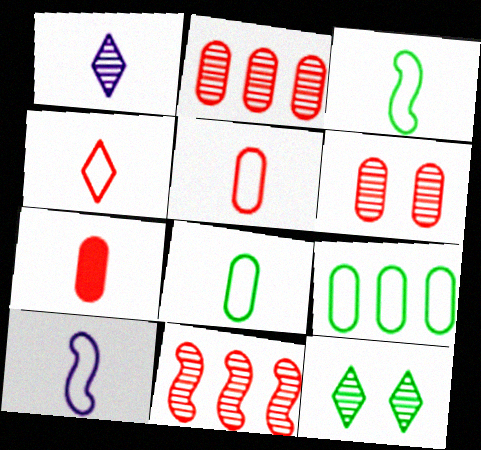[[1, 3, 7], 
[4, 8, 10]]